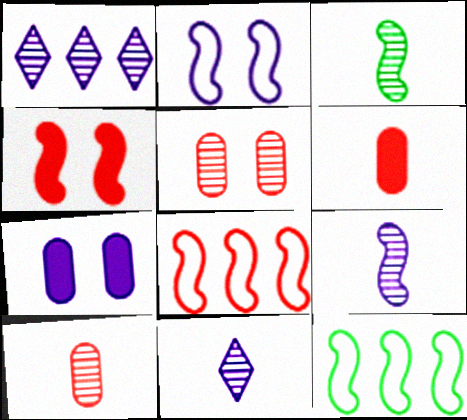[[1, 3, 5], 
[3, 10, 11], 
[4, 9, 12]]